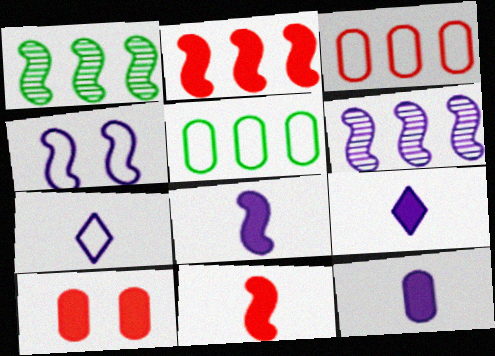[[1, 4, 11], 
[1, 7, 10], 
[4, 6, 8], 
[8, 9, 12]]